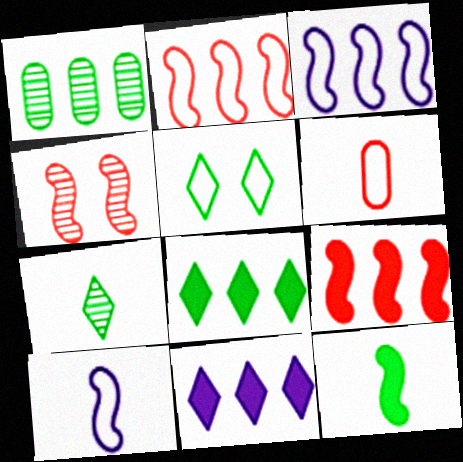[[1, 2, 11], 
[1, 5, 12], 
[3, 4, 12], 
[3, 5, 6], 
[5, 7, 8]]